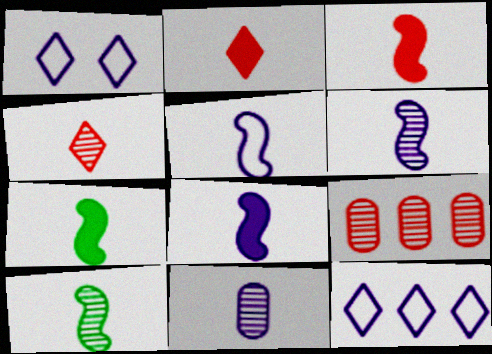[[1, 7, 9], 
[3, 5, 10], 
[3, 7, 8], 
[4, 10, 11], 
[5, 6, 8]]